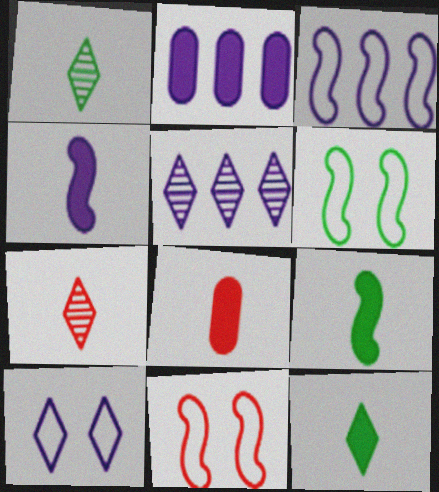[[1, 2, 11], 
[2, 3, 5], 
[2, 6, 7], 
[4, 8, 12], 
[5, 6, 8]]